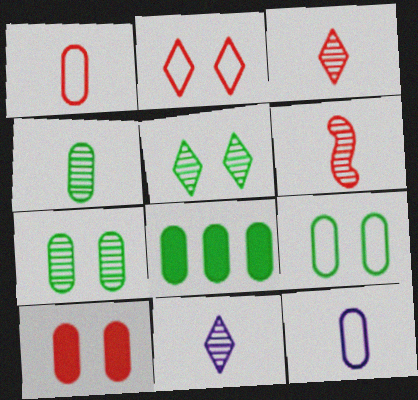[[4, 6, 11], 
[4, 8, 9]]